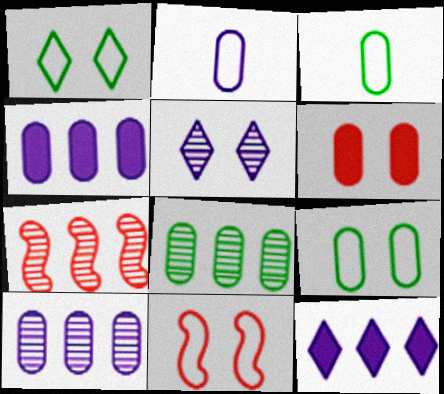[[2, 6, 8], 
[3, 6, 10]]